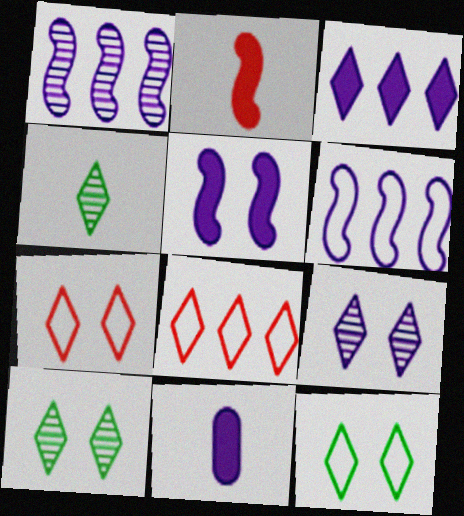[[3, 4, 7], 
[3, 5, 11], 
[6, 9, 11]]